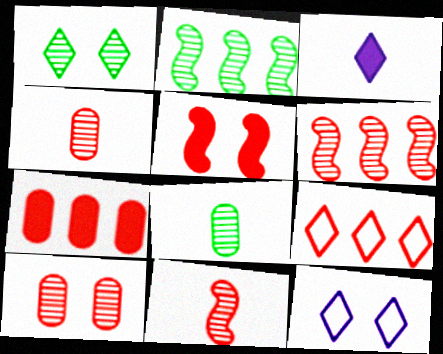[[1, 2, 8], 
[1, 3, 9], 
[4, 5, 9], 
[6, 7, 9]]